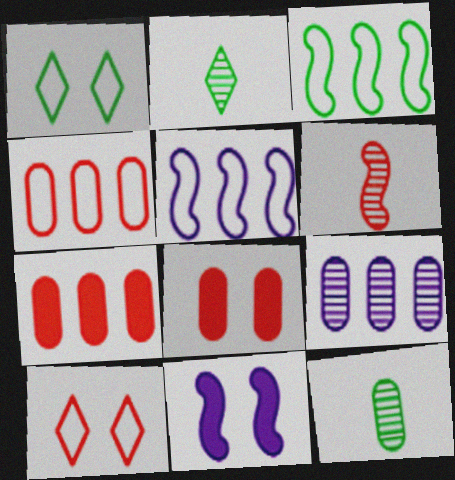[[2, 4, 11], 
[2, 5, 8], 
[3, 6, 11], 
[6, 7, 10]]